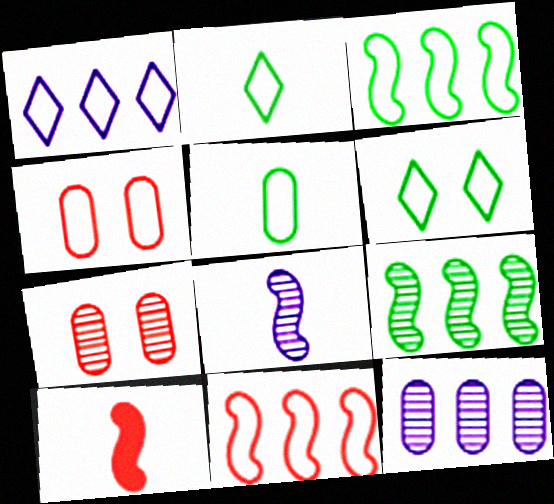[[3, 5, 6], 
[6, 10, 12]]